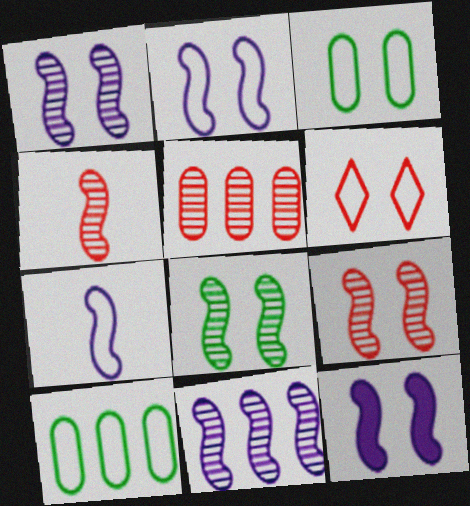[[1, 2, 12], 
[1, 8, 9], 
[2, 3, 6], 
[4, 8, 11], 
[6, 7, 10], 
[7, 11, 12]]